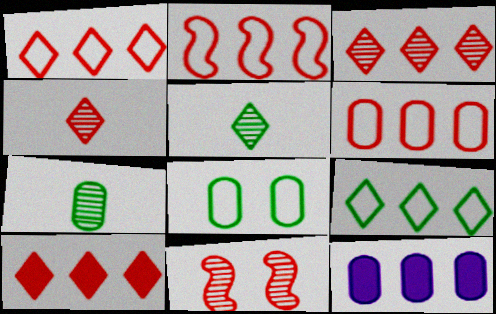[[1, 2, 6], 
[1, 3, 10]]